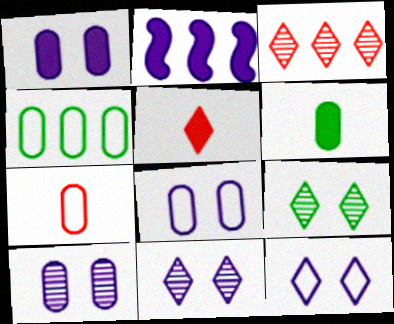[[1, 8, 10], 
[2, 3, 4], 
[2, 7, 9], 
[4, 7, 8]]